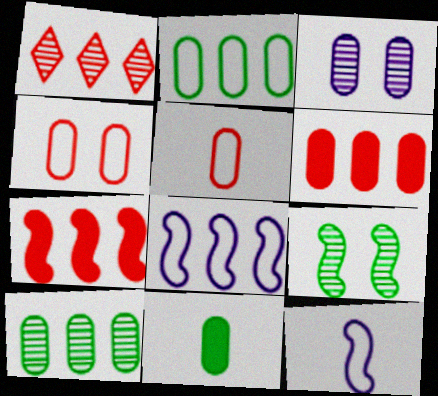[[7, 9, 12]]